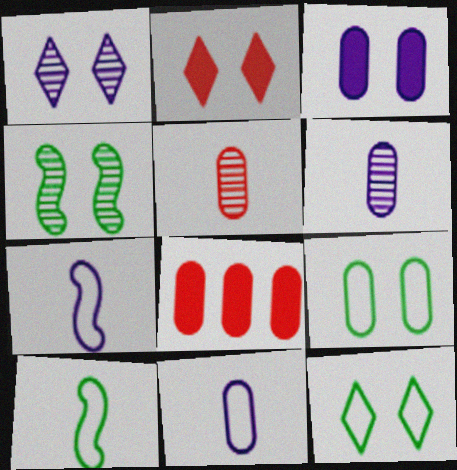[[1, 2, 12], 
[1, 8, 10], 
[6, 8, 9]]